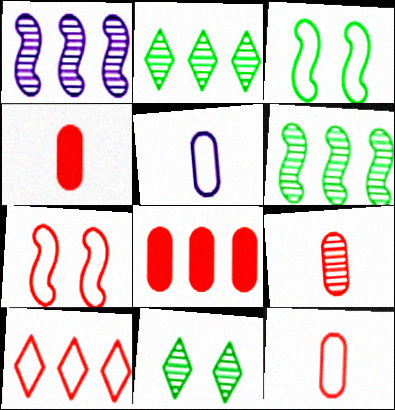[[1, 9, 11], 
[3, 5, 10], 
[4, 9, 12], 
[7, 10, 12]]